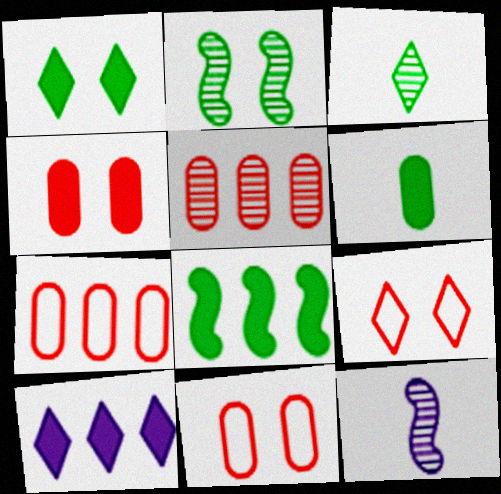[[1, 6, 8], 
[1, 7, 12], 
[3, 9, 10]]